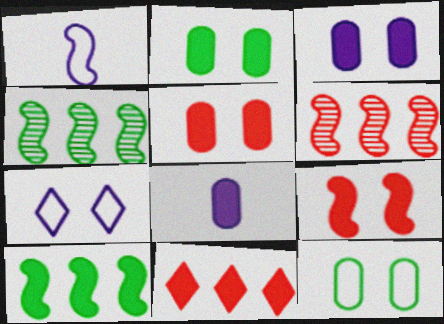[[1, 4, 9], 
[2, 3, 5]]